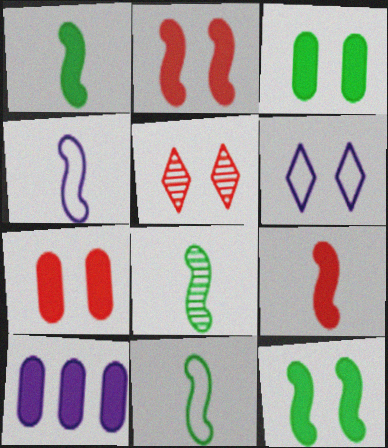[[1, 8, 11], 
[4, 8, 9], 
[5, 10, 11]]